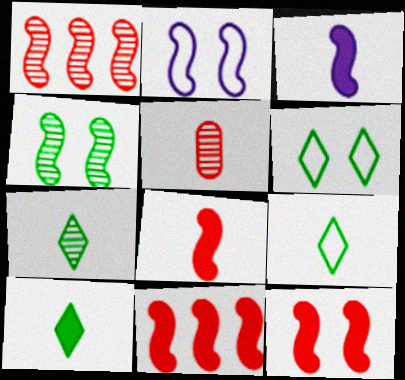[[2, 4, 12], 
[3, 5, 9], 
[7, 9, 10], 
[8, 11, 12]]